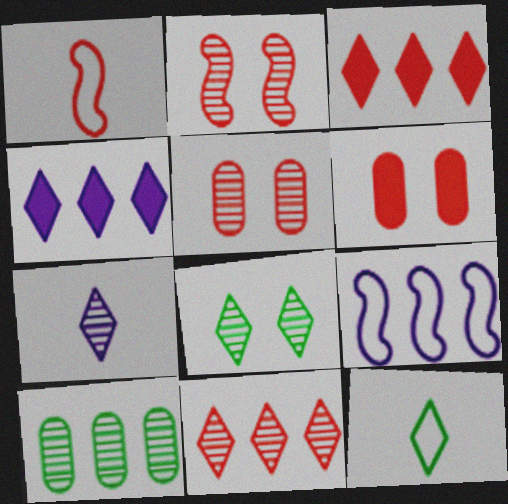[[1, 3, 5], 
[1, 6, 11], 
[2, 7, 10], 
[3, 9, 10], 
[7, 8, 11]]